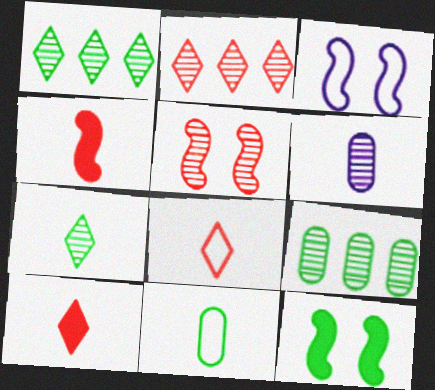[[1, 5, 6], 
[1, 11, 12], 
[3, 5, 12], 
[3, 9, 10]]